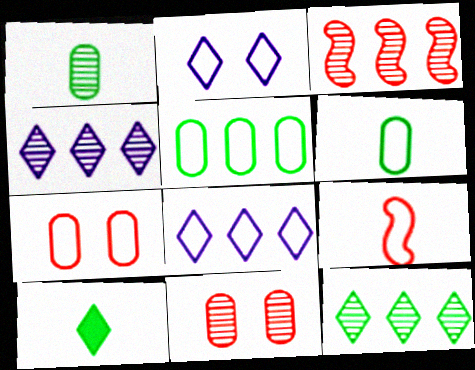[[2, 5, 9]]